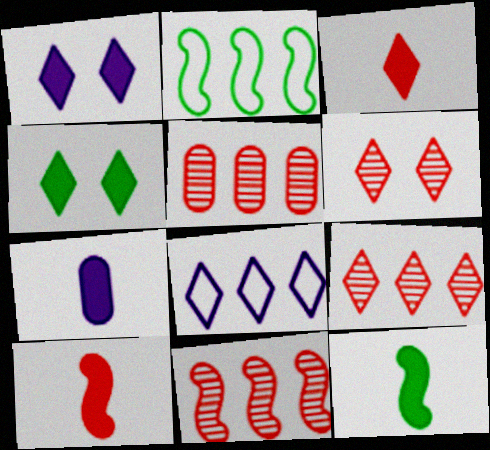[[2, 6, 7], 
[3, 7, 12], 
[5, 9, 11]]